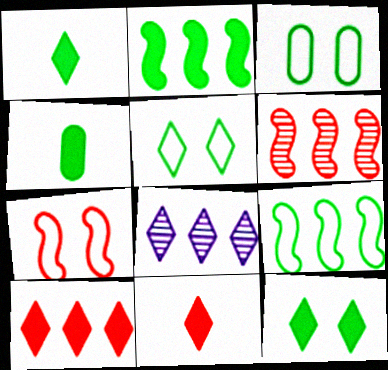[[2, 4, 12], 
[4, 7, 8], 
[5, 8, 11]]